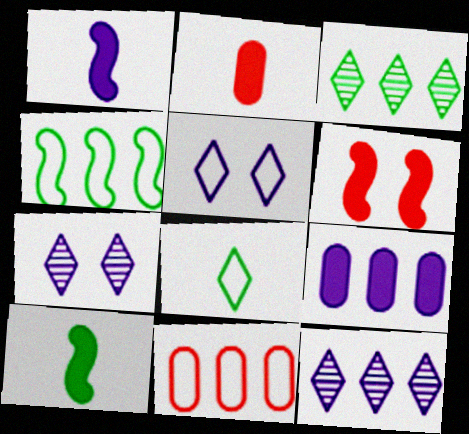[[2, 4, 7], 
[7, 10, 11]]